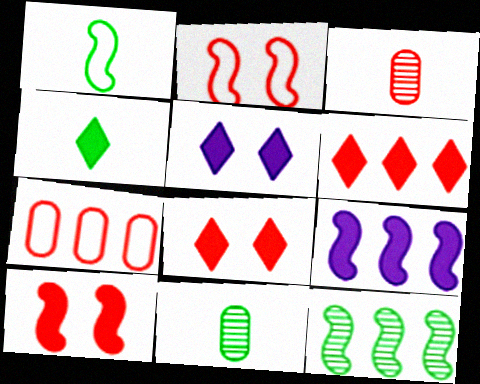[[1, 4, 11], 
[2, 3, 6], 
[4, 5, 6]]